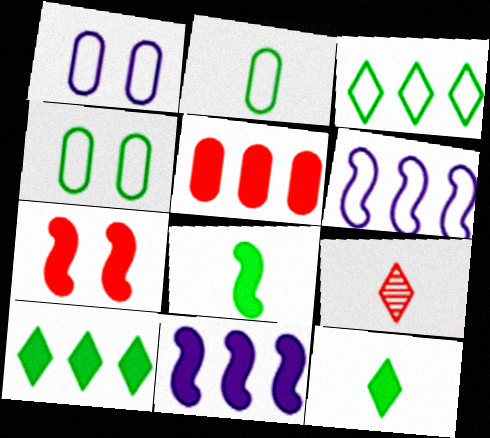[[4, 9, 11], 
[5, 10, 11], 
[7, 8, 11]]